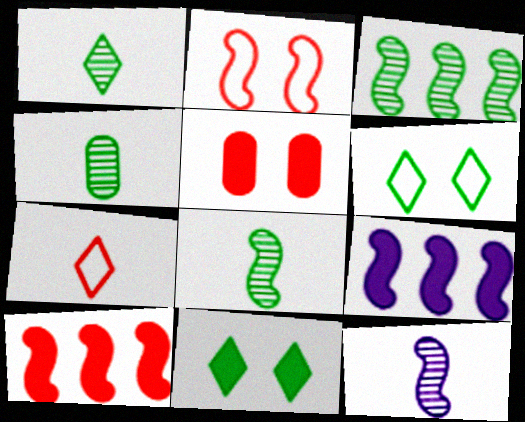[[1, 4, 8], 
[2, 8, 9]]